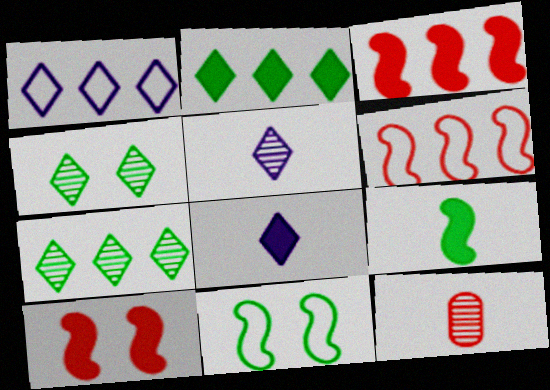[]